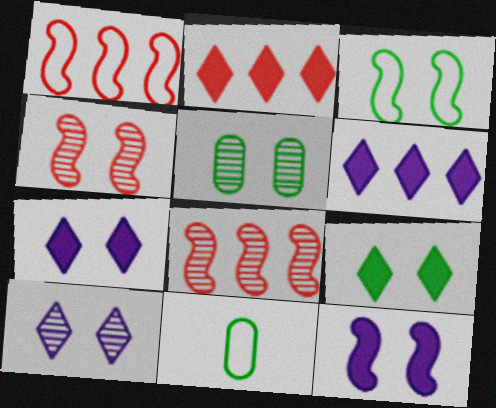[[3, 4, 12], 
[3, 5, 9], 
[4, 5, 10], 
[4, 6, 11], 
[7, 8, 11]]